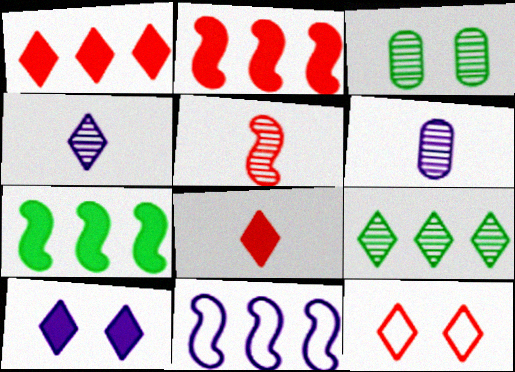[[3, 8, 11], 
[6, 7, 12], 
[6, 10, 11]]